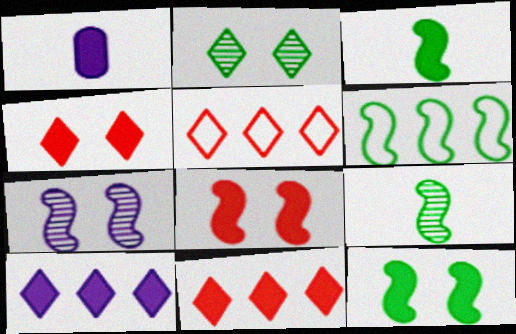[[1, 11, 12], 
[6, 9, 12]]